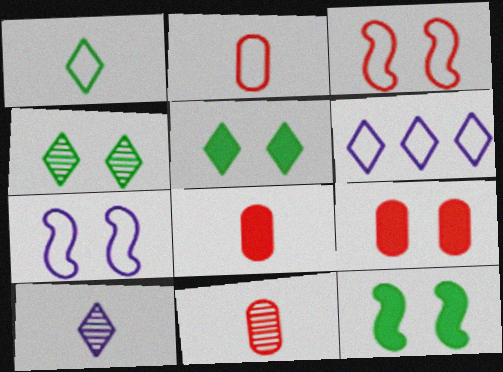[[2, 8, 11], 
[4, 7, 9], 
[6, 11, 12]]